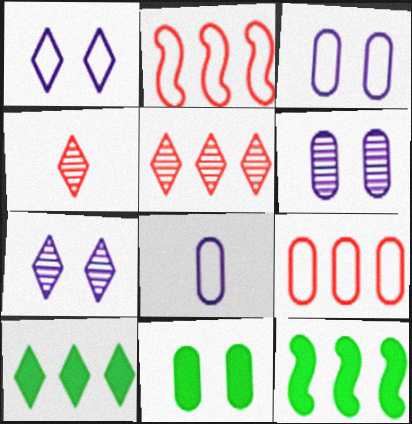[[1, 4, 10], 
[3, 4, 12]]